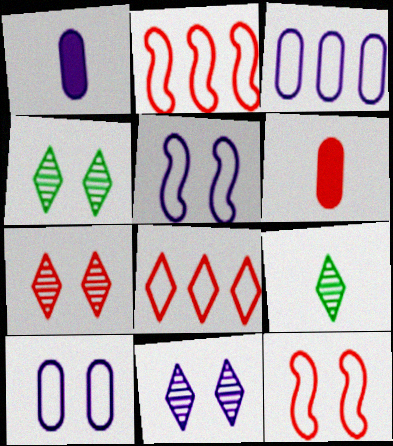[[1, 2, 4], 
[2, 6, 7], 
[4, 7, 11]]